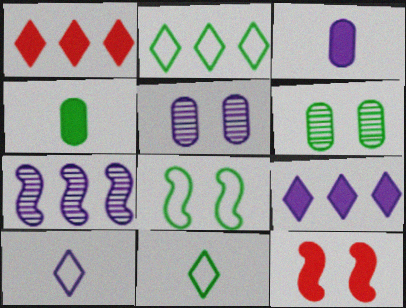[[4, 9, 12]]